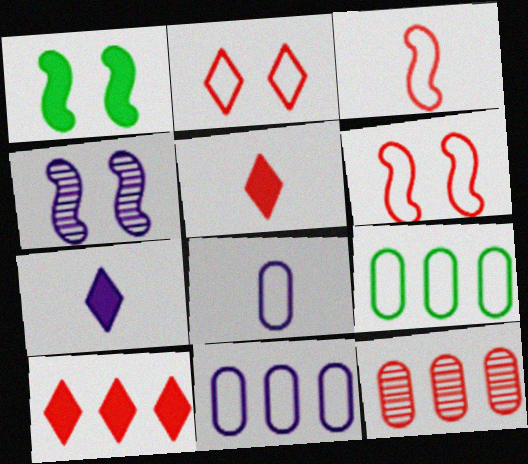[[1, 4, 6], 
[4, 5, 9], 
[4, 7, 11], 
[5, 6, 12]]